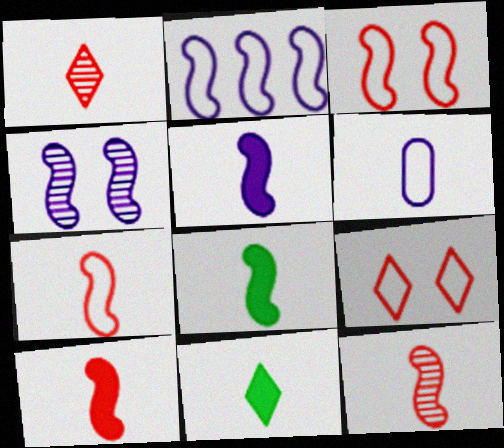[[1, 6, 8], 
[2, 4, 5], 
[5, 8, 10], 
[6, 11, 12], 
[7, 10, 12]]